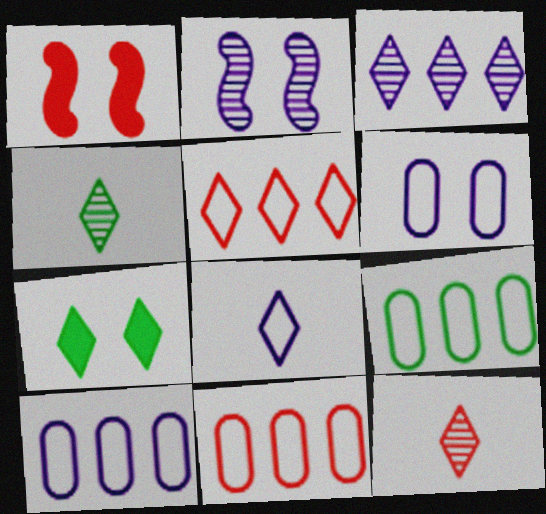[[1, 4, 10], 
[1, 11, 12], 
[9, 10, 11]]